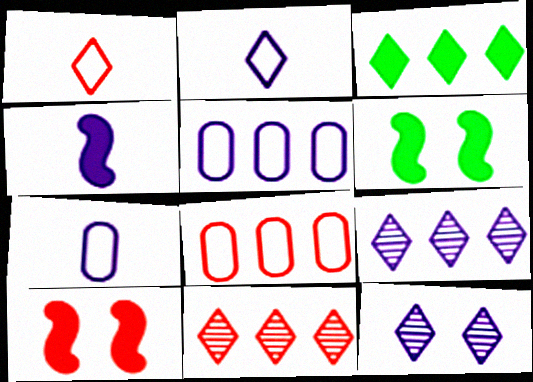[[1, 3, 12], 
[4, 5, 12], 
[6, 7, 11]]